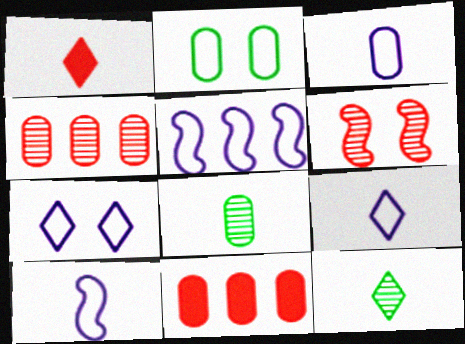[[1, 8, 10], 
[1, 9, 12], 
[3, 5, 7], 
[3, 9, 10]]